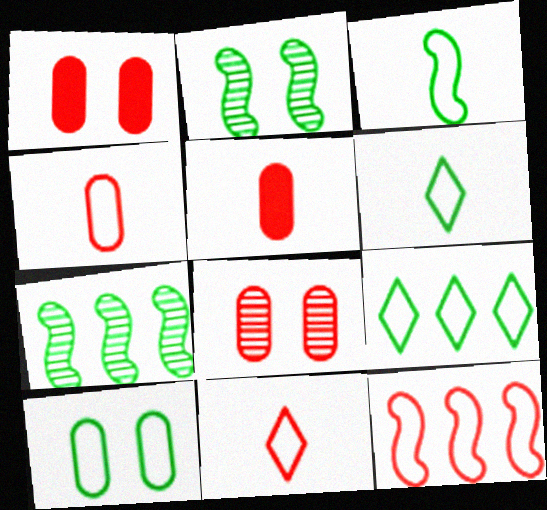[[3, 9, 10]]